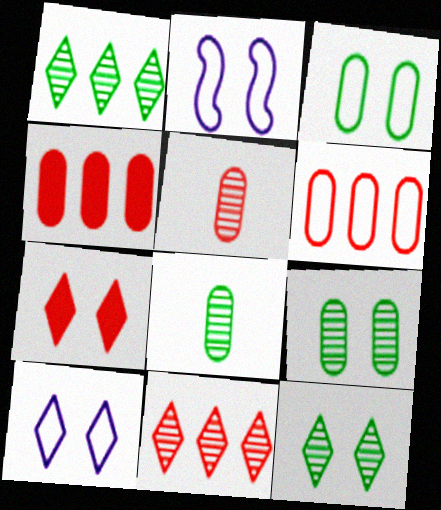[[2, 7, 9], 
[7, 10, 12]]